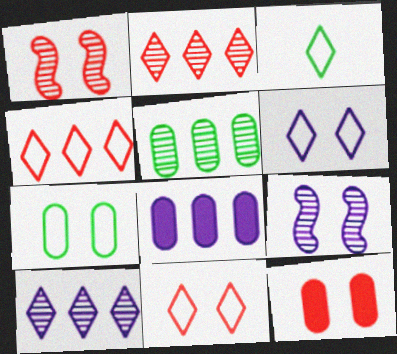[[1, 3, 8], 
[1, 11, 12], 
[3, 4, 6]]